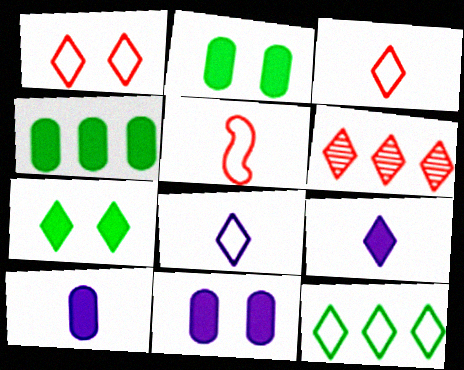[[1, 8, 12], 
[6, 7, 8]]